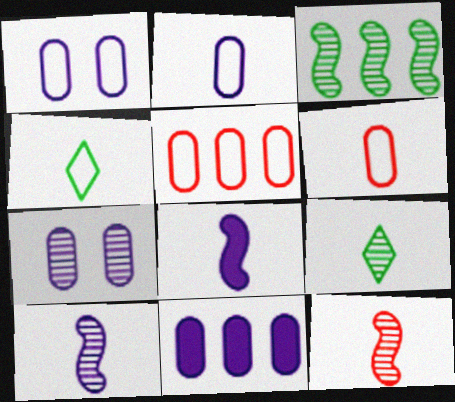[[2, 7, 11], 
[6, 8, 9]]